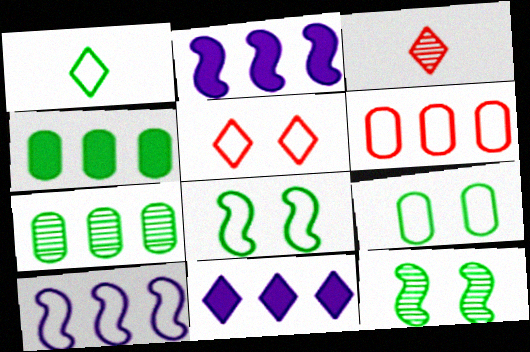[[1, 4, 12], 
[2, 3, 9]]